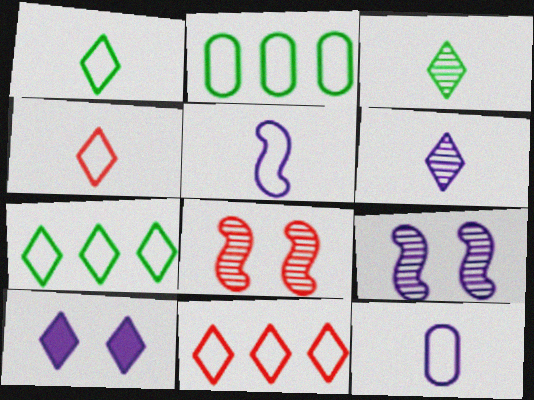[[3, 10, 11]]